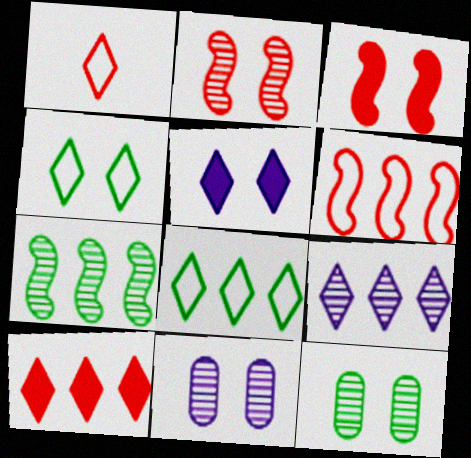[[3, 4, 11], 
[8, 9, 10]]